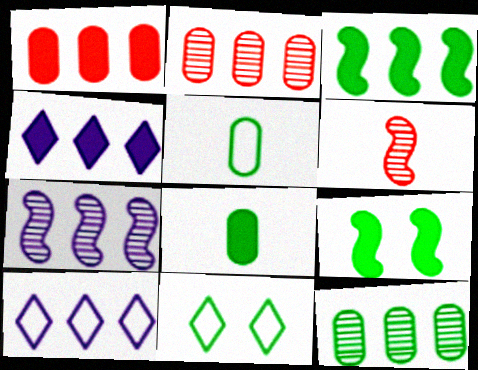[[1, 3, 4], 
[2, 3, 10]]